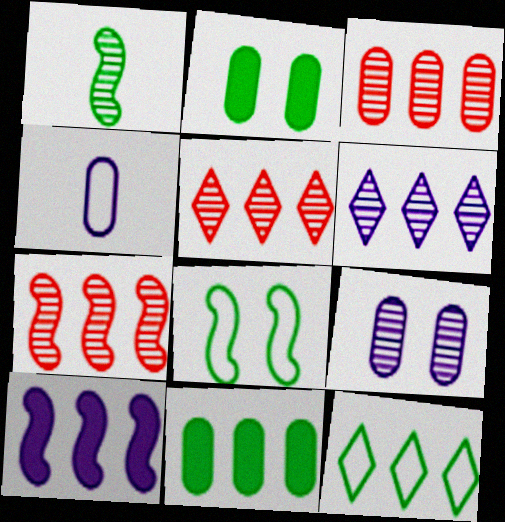[[1, 2, 12], 
[1, 5, 9], 
[2, 3, 4], 
[3, 5, 7], 
[3, 10, 12]]